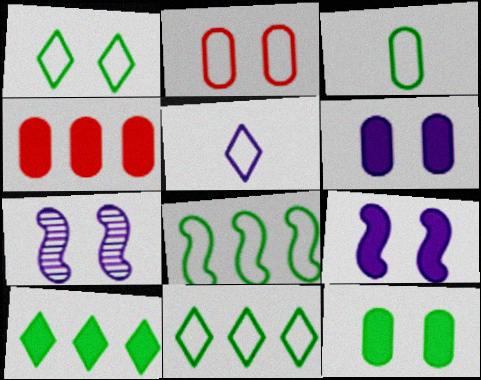[[1, 3, 8], 
[2, 5, 8]]